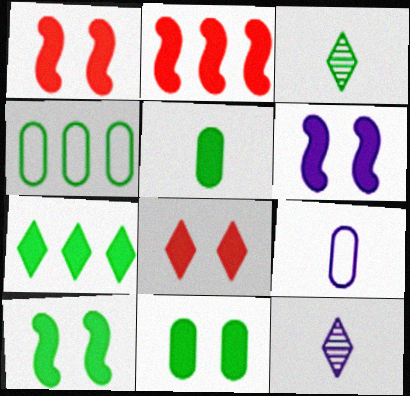[[1, 4, 12], 
[1, 6, 10], 
[3, 4, 10], 
[5, 7, 10], 
[6, 8, 11]]